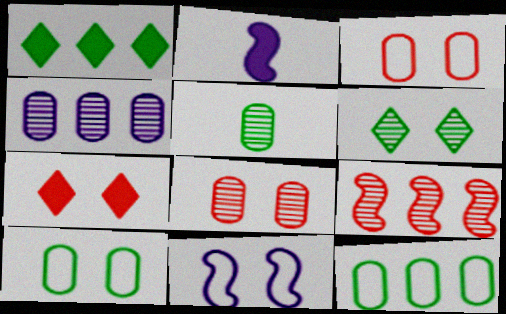[[4, 5, 8]]